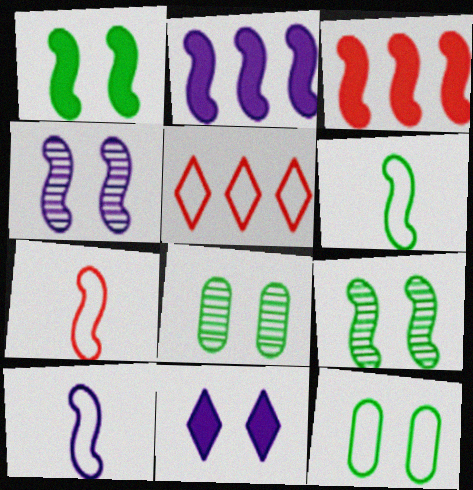[[2, 4, 10], 
[2, 7, 9], 
[3, 4, 6], 
[3, 9, 10], 
[5, 10, 12], 
[6, 7, 10]]